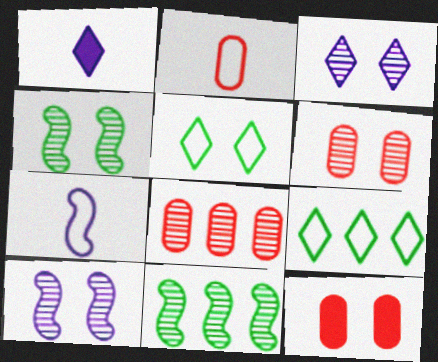[[2, 8, 12], 
[3, 4, 6], 
[5, 10, 12]]